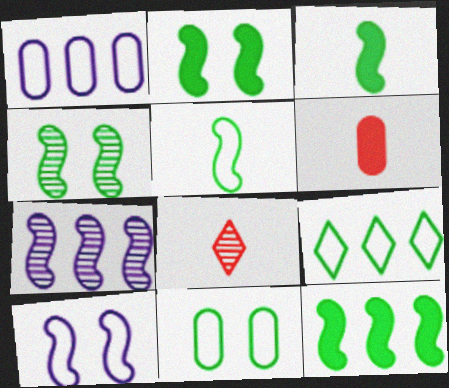[[1, 2, 8], 
[2, 3, 12], 
[4, 5, 12], 
[5, 9, 11]]